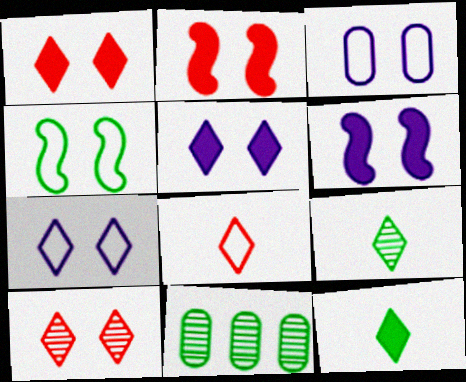[[4, 11, 12], 
[6, 8, 11]]